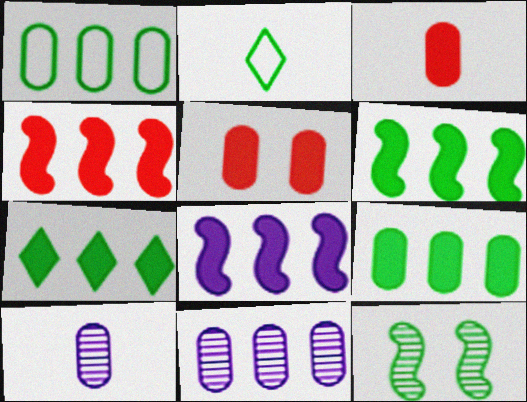[[1, 5, 10], 
[2, 9, 12], 
[4, 6, 8], 
[6, 7, 9]]